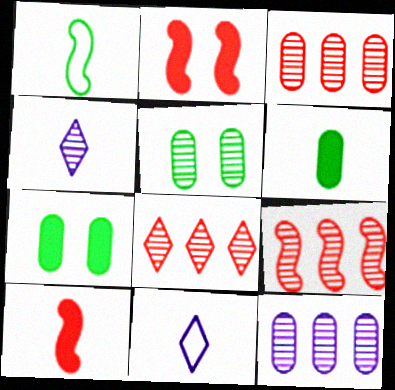[[3, 8, 9], 
[4, 5, 9], 
[7, 9, 11]]